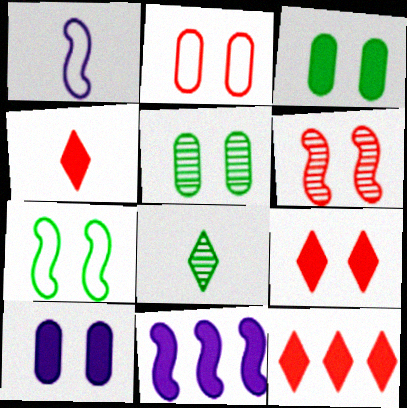[[1, 5, 12], 
[2, 5, 10], 
[2, 6, 9], 
[2, 8, 11], 
[3, 4, 11], 
[4, 9, 12]]